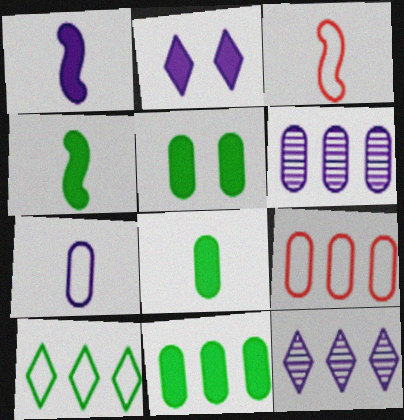[[3, 5, 12], 
[5, 8, 11], 
[6, 9, 11]]